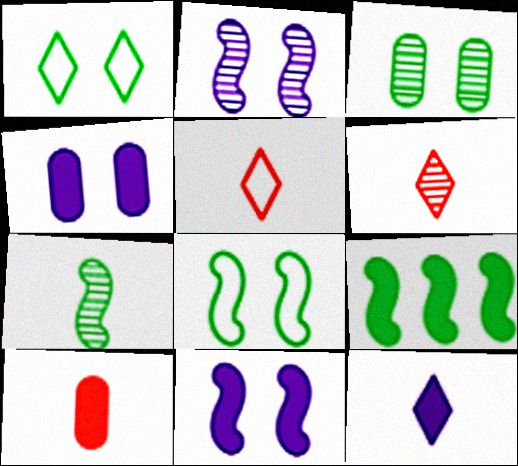[[7, 8, 9]]